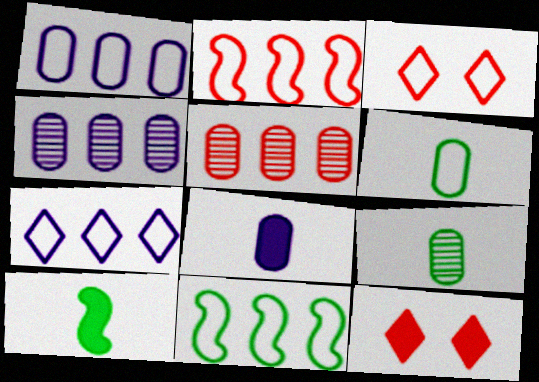[[3, 4, 10]]